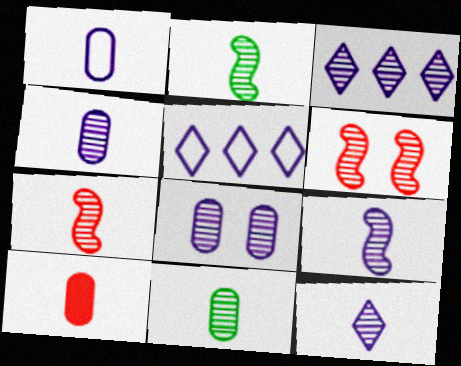[[1, 10, 11], 
[2, 7, 9], 
[3, 6, 11], 
[3, 8, 9], 
[4, 9, 12], 
[7, 11, 12]]